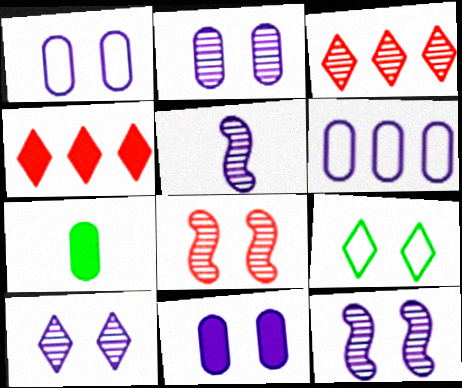[[1, 2, 11], 
[2, 10, 12], 
[8, 9, 11]]